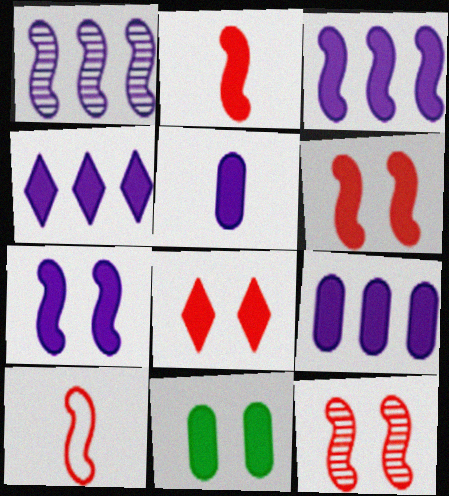[[2, 4, 11], 
[3, 4, 9], 
[4, 5, 7], 
[7, 8, 11]]